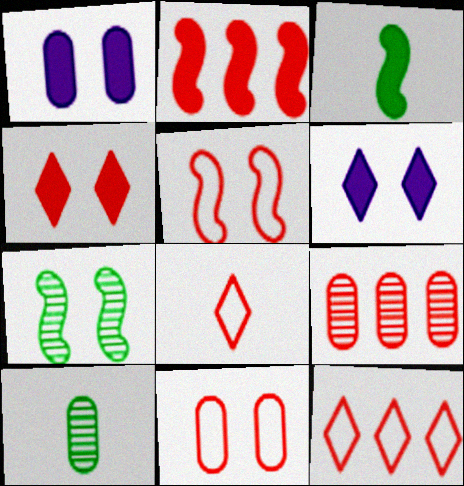[[2, 9, 12], 
[6, 7, 11]]